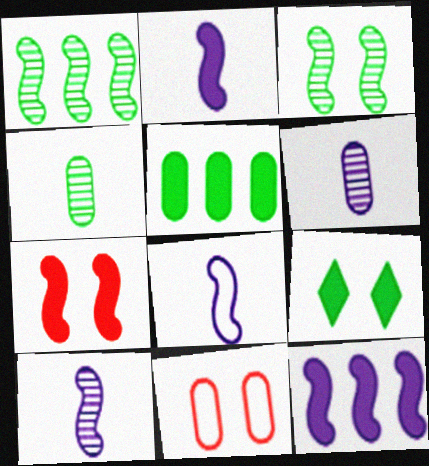[[1, 7, 8], 
[2, 8, 10], 
[5, 6, 11]]